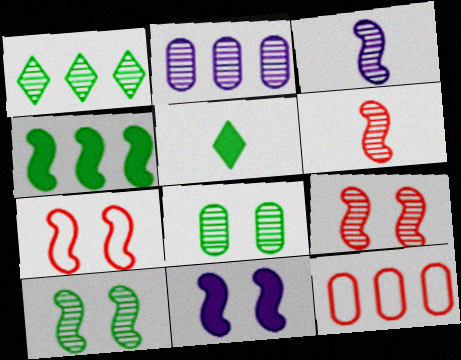[[2, 5, 7], 
[3, 4, 7], 
[7, 10, 11]]